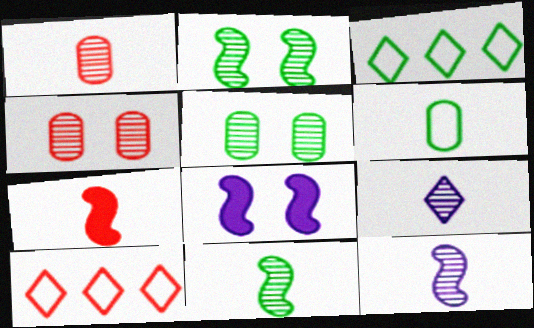[[1, 3, 8], 
[1, 9, 11], 
[4, 7, 10], 
[6, 7, 9]]